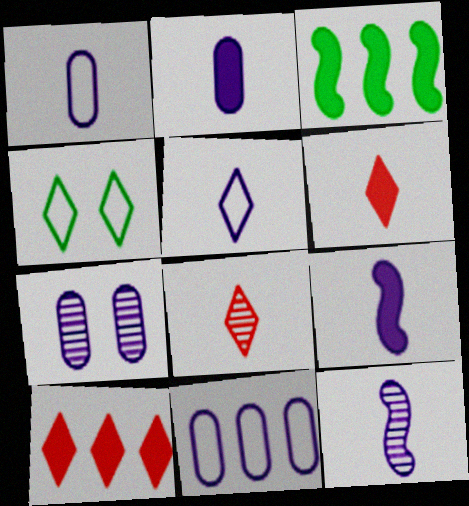[[2, 5, 12], 
[2, 7, 11]]